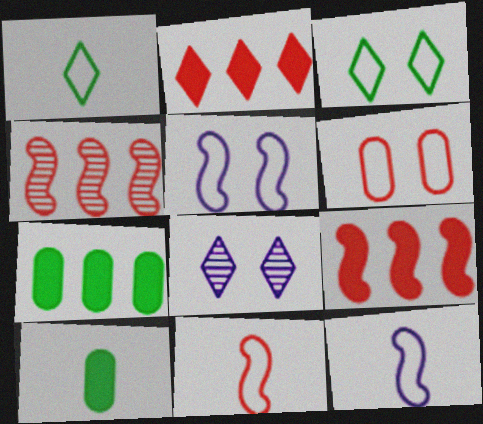[[1, 2, 8], 
[3, 5, 6], 
[7, 8, 11]]